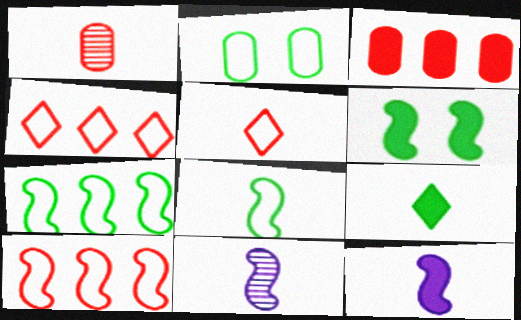[[6, 10, 11]]